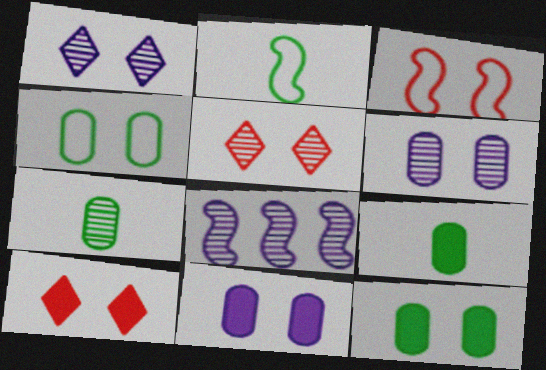[[1, 3, 12], 
[5, 7, 8]]